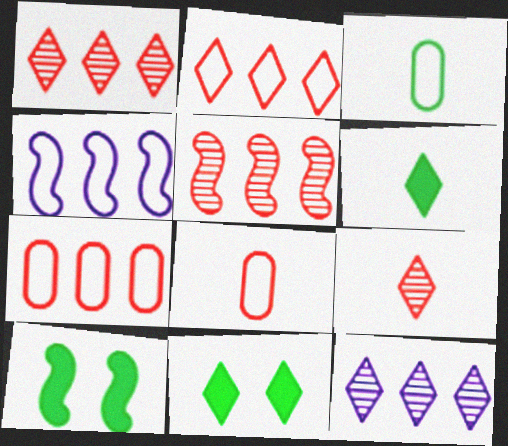[[8, 10, 12]]